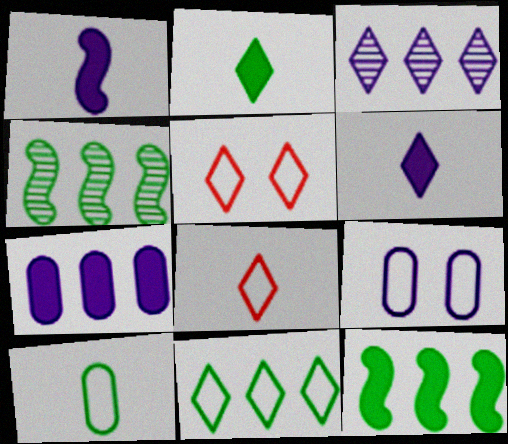[[1, 3, 9], 
[2, 3, 5]]